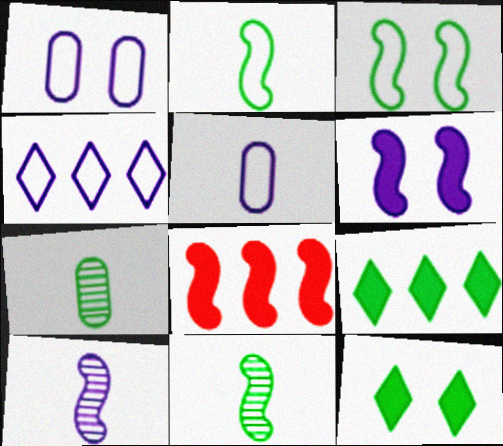[[3, 7, 9], 
[3, 8, 10]]